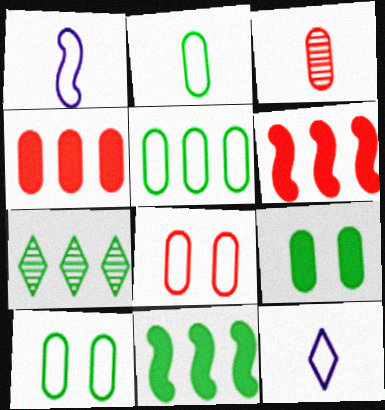[[2, 5, 10], 
[3, 4, 8], 
[5, 7, 11]]